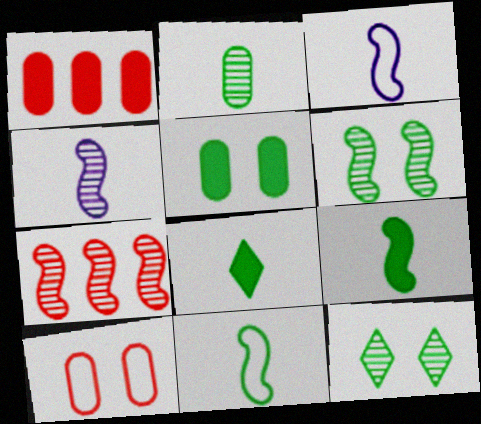[[1, 3, 12], 
[2, 8, 11], 
[4, 6, 7]]